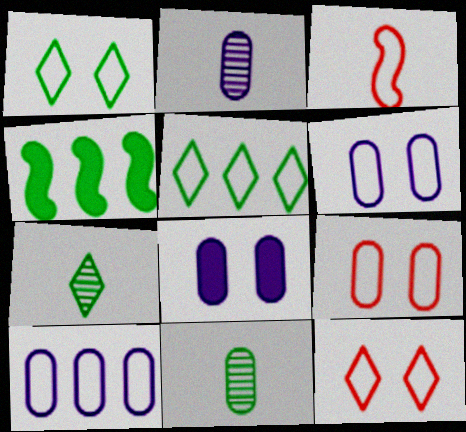[[1, 3, 10], 
[1, 4, 11], 
[2, 4, 12], 
[2, 8, 10], 
[3, 5, 6]]